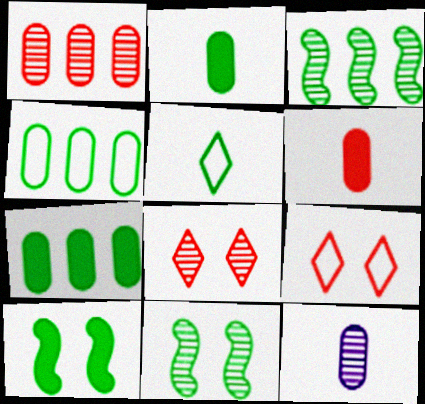[[3, 8, 12], 
[5, 7, 11]]